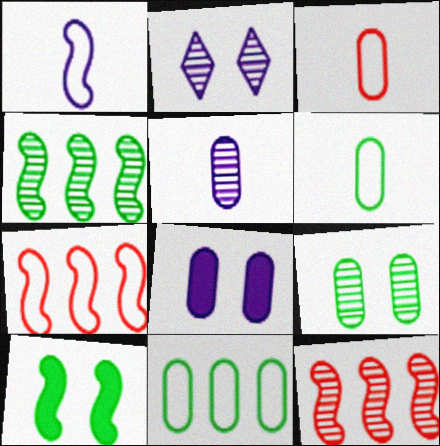[[1, 10, 12]]